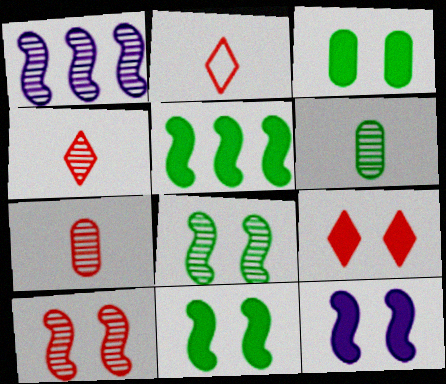[[1, 2, 3], 
[3, 9, 12]]